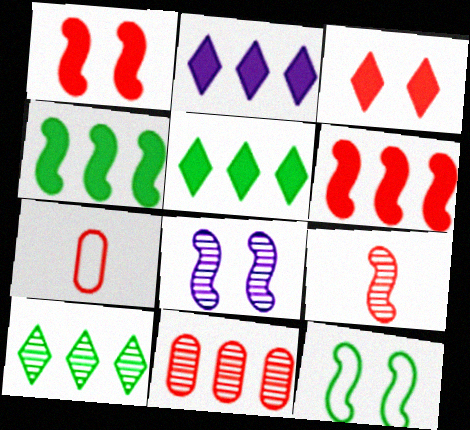[[1, 8, 12], 
[5, 7, 8]]